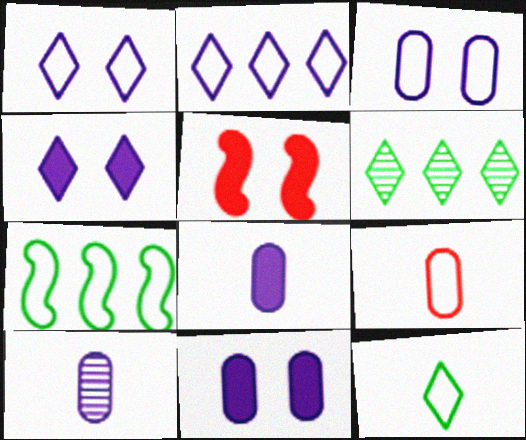[[1, 7, 9]]